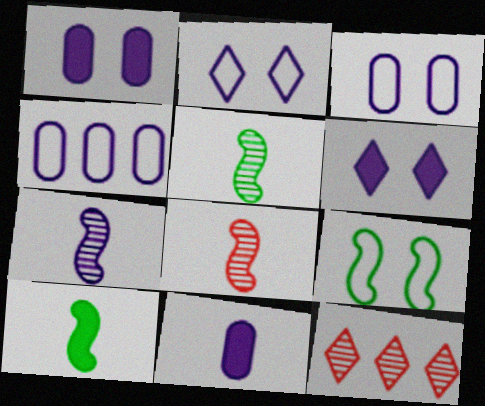[[3, 10, 12], 
[4, 6, 7], 
[5, 7, 8], 
[9, 11, 12]]